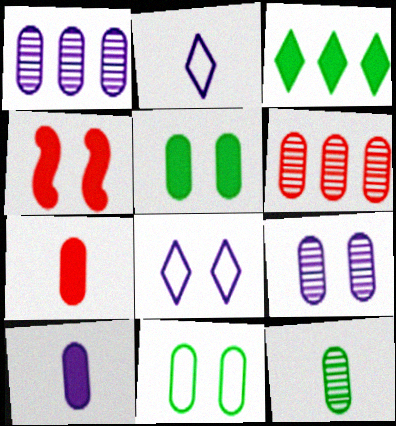[[1, 7, 11], 
[3, 4, 10], 
[6, 9, 12], 
[6, 10, 11]]